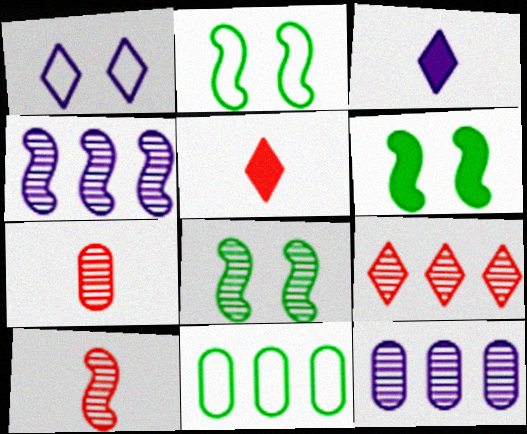[[2, 5, 12], 
[2, 6, 8], 
[4, 8, 10]]